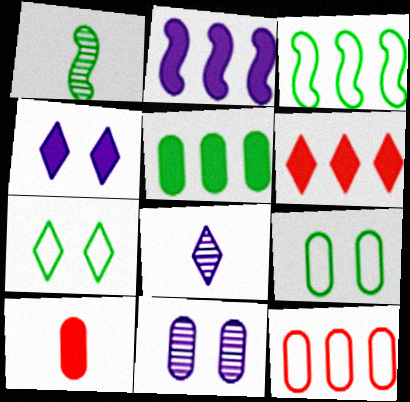[[1, 4, 12], 
[1, 5, 7], 
[2, 5, 6], 
[6, 7, 8]]